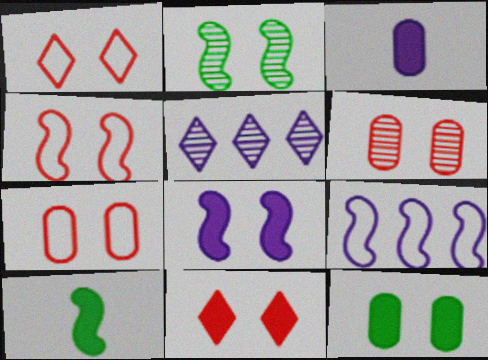[[1, 4, 7], 
[2, 4, 8], 
[4, 6, 11], 
[5, 7, 10], 
[8, 11, 12]]